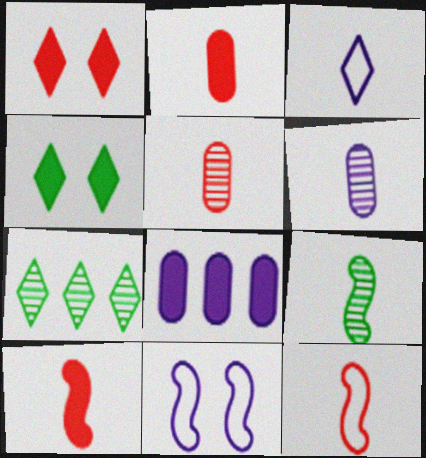[[1, 3, 7], 
[2, 3, 9], 
[2, 7, 11], 
[4, 8, 10]]